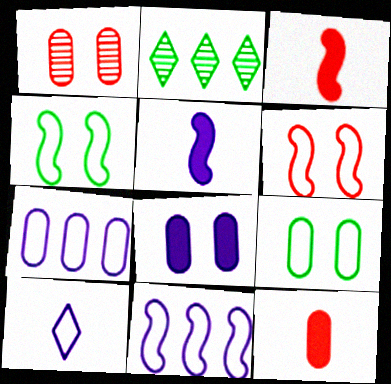[[1, 8, 9]]